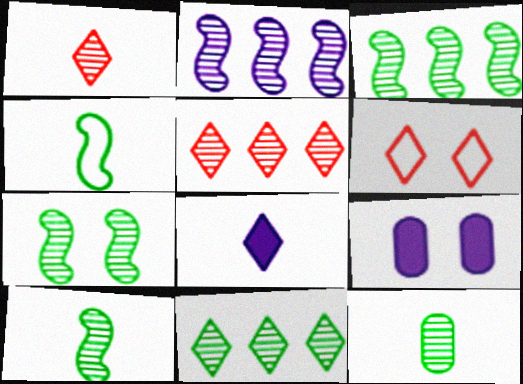[[3, 7, 10], 
[4, 5, 9], 
[6, 7, 9], 
[6, 8, 11], 
[7, 11, 12]]